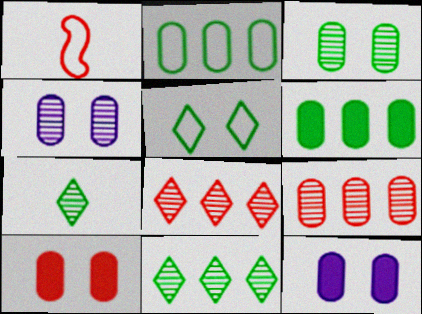[[1, 8, 10], 
[1, 11, 12]]